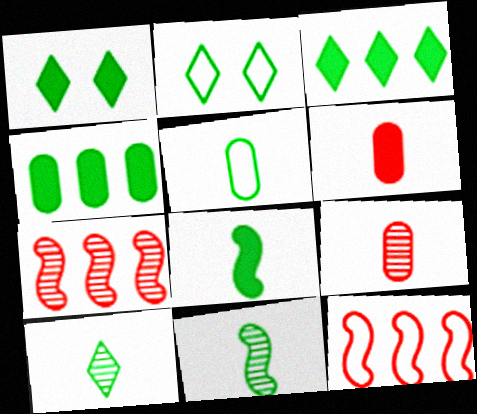[[1, 4, 8], 
[2, 3, 10], 
[2, 4, 11], 
[5, 8, 10]]